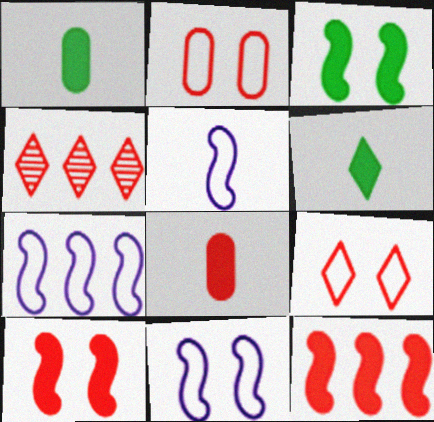[[1, 4, 11], 
[5, 7, 11]]